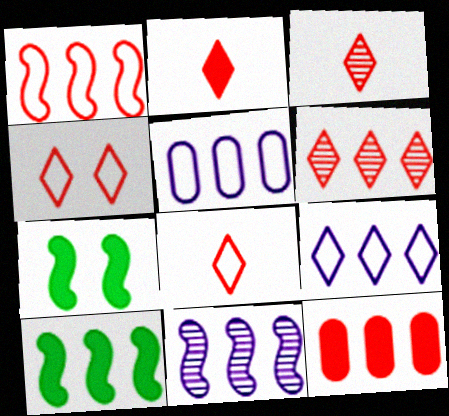[[1, 6, 12], 
[1, 10, 11], 
[2, 3, 8], 
[2, 4, 6], 
[3, 5, 7], 
[5, 6, 10]]